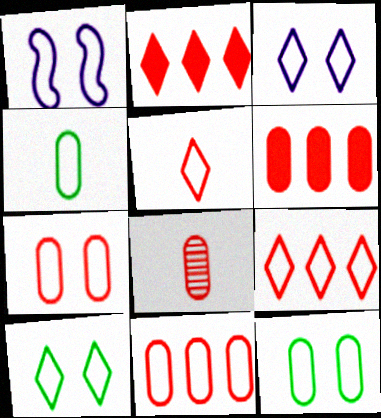[[1, 4, 9], 
[1, 7, 10], 
[6, 7, 8]]